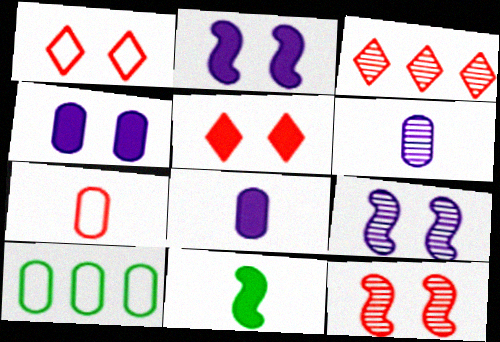[]